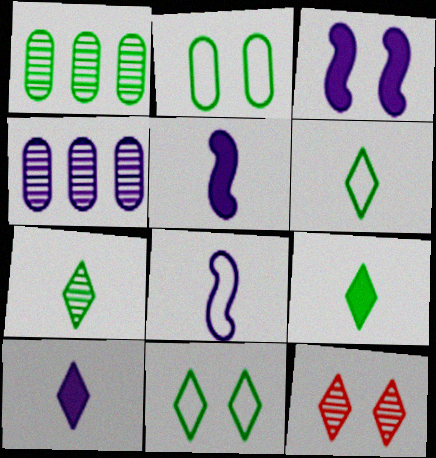[[2, 3, 12], 
[6, 7, 9]]